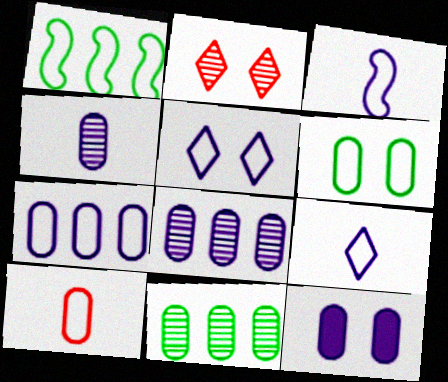[[1, 5, 10], 
[3, 5, 7], 
[4, 7, 12], 
[6, 7, 10], 
[10, 11, 12]]